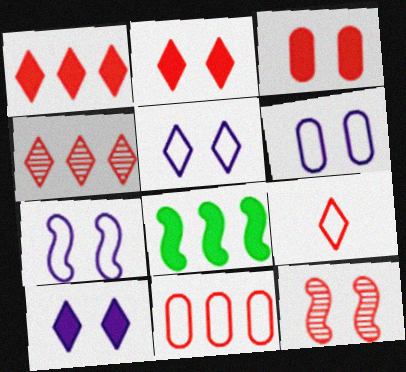[[2, 4, 9], 
[5, 6, 7]]